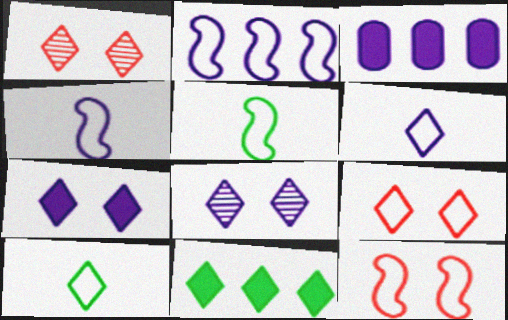[[1, 3, 5], 
[1, 6, 11], 
[2, 5, 12], 
[3, 4, 8]]